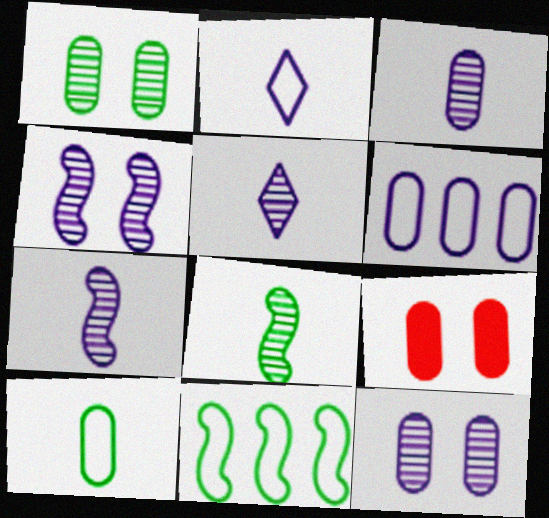[[3, 5, 7], 
[5, 9, 11]]